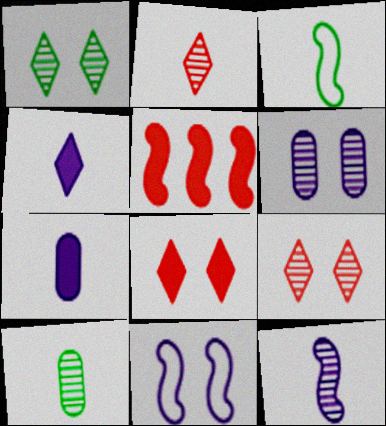[[2, 3, 7], 
[2, 10, 12]]